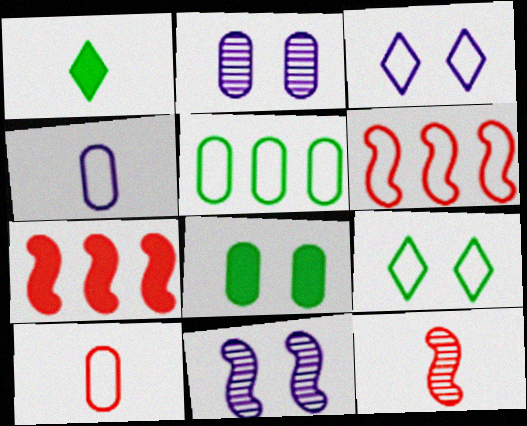[[1, 2, 6], 
[1, 4, 12], 
[4, 6, 9]]